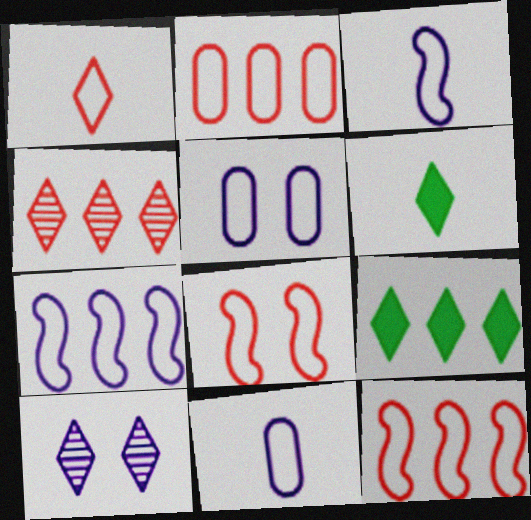[[1, 2, 8], 
[1, 9, 10]]